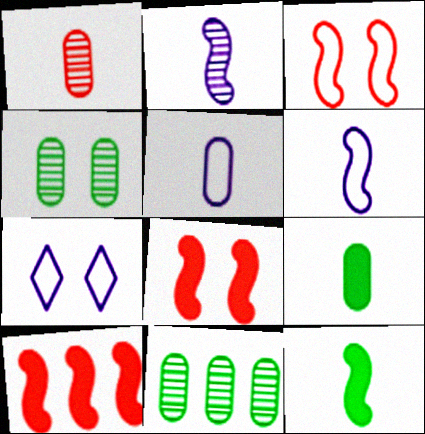[[1, 5, 9], 
[4, 7, 8]]